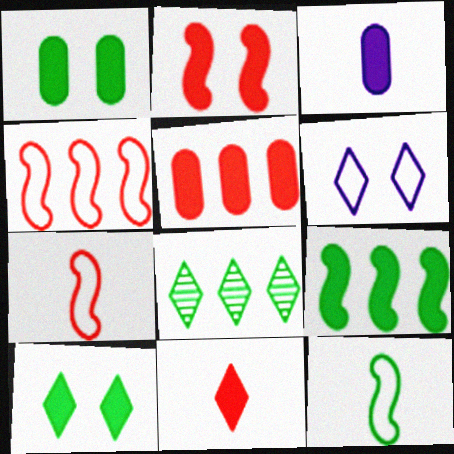[[1, 3, 5], 
[1, 8, 12], 
[2, 5, 11], 
[6, 8, 11]]